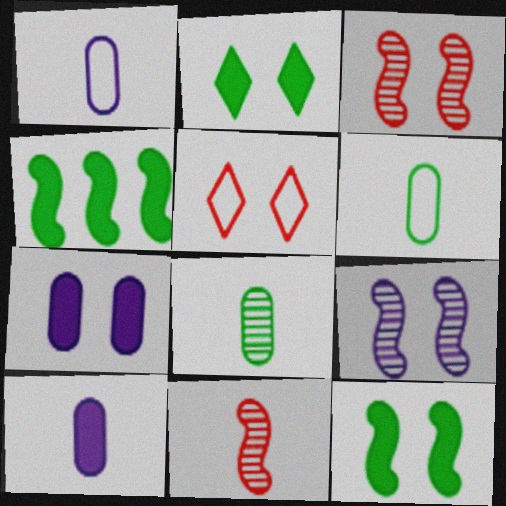[]